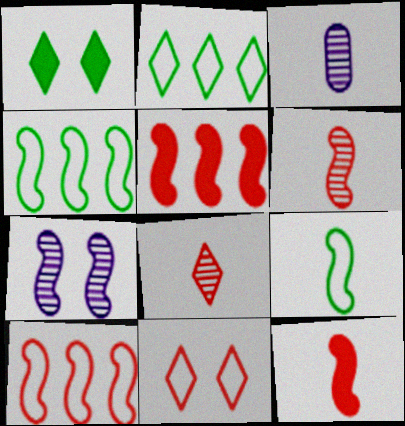[[1, 3, 10], 
[4, 7, 12], 
[5, 7, 9]]